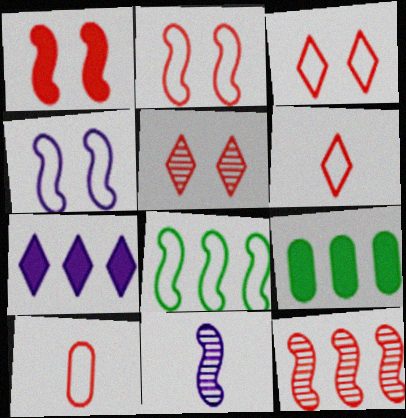[[1, 8, 11], 
[3, 9, 11]]